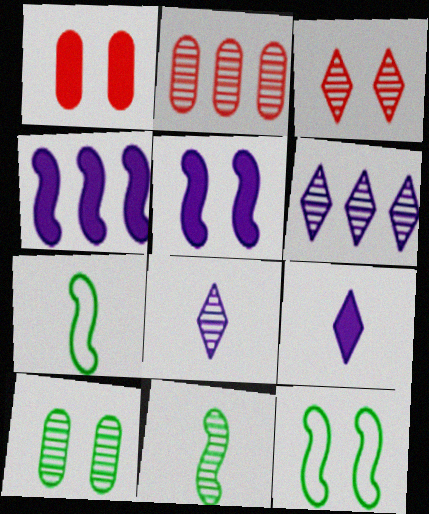[[1, 6, 7], 
[2, 9, 12]]